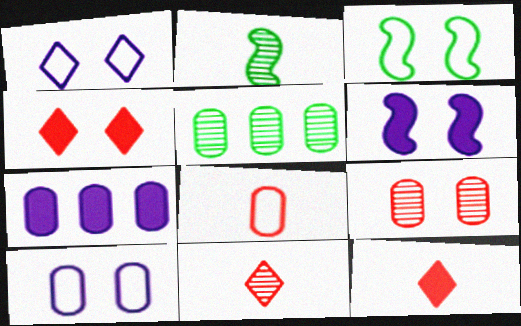[[3, 7, 11]]